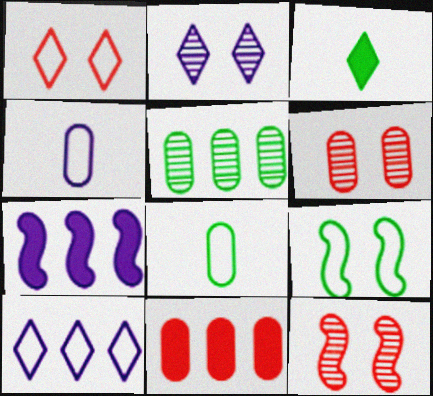[[2, 4, 7], 
[3, 5, 9]]